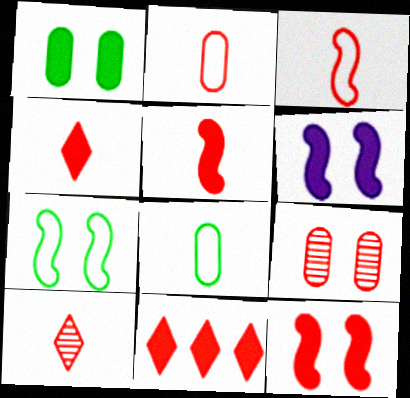[[2, 5, 10], 
[3, 9, 11]]